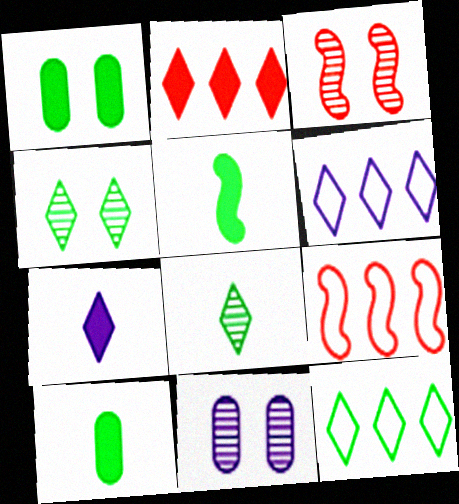[[3, 4, 11], 
[3, 6, 10]]